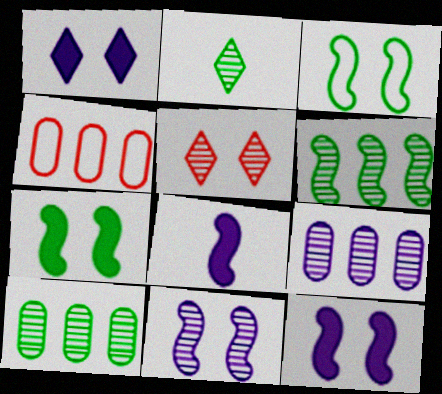[[2, 4, 12]]